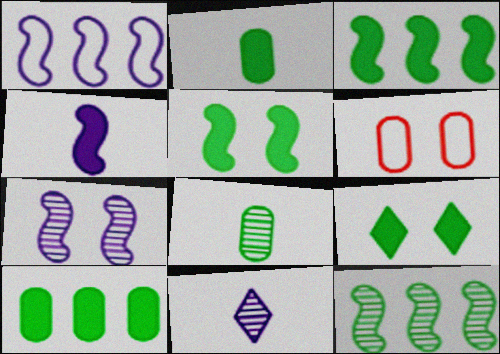[[1, 4, 7], 
[2, 3, 9], 
[3, 6, 11], 
[6, 7, 9]]